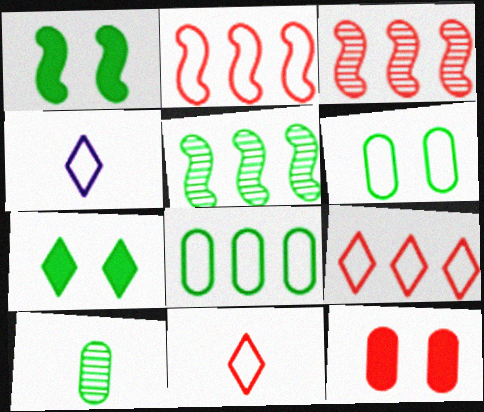[[2, 4, 6], 
[3, 11, 12], 
[4, 5, 12]]